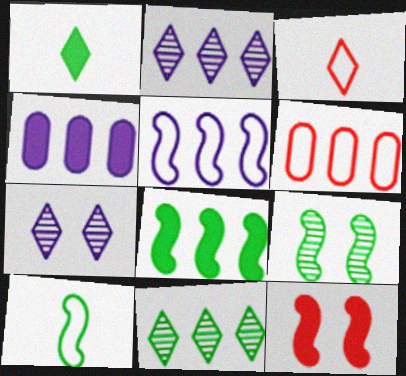[[1, 4, 12], 
[2, 4, 5], 
[2, 6, 8], 
[3, 4, 9], 
[8, 9, 10]]